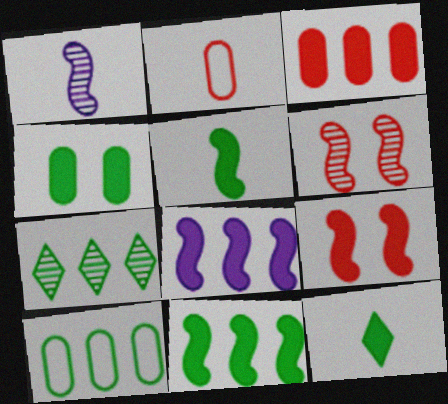[[1, 2, 12], 
[4, 11, 12], 
[5, 8, 9], 
[7, 10, 11]]